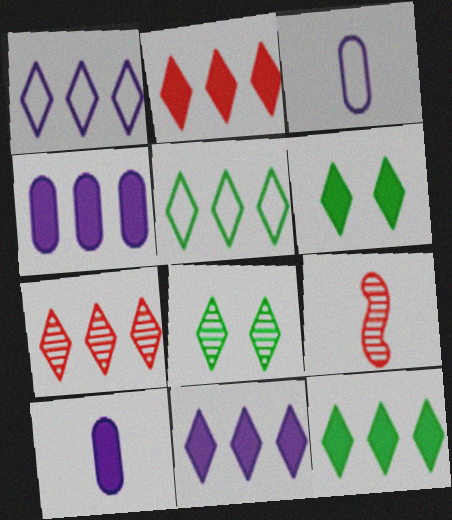[[1, 7, 12], 
[2, 11, 12], 
[5, 7, 11]]